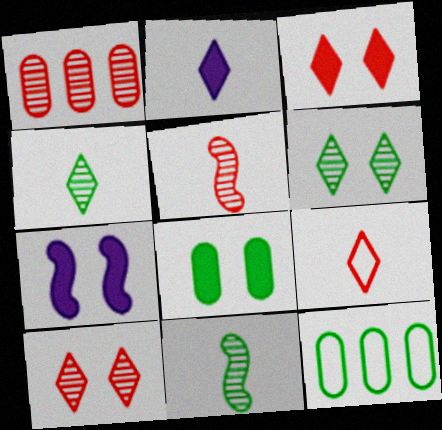[[1, 5, 10], 
[2, 4, 9], 
[3, 7, 8]]